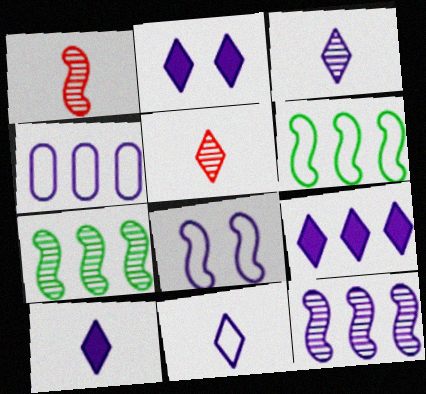[[2, 9, 10], 
[3, 10, 11], 
[4, 8, 11], 
[4, 9, 12]]